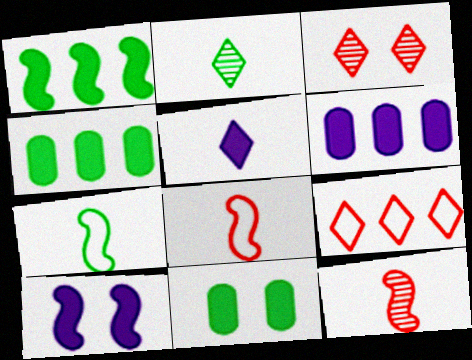[[3, 6, 7], 
[5, 6, 10]]